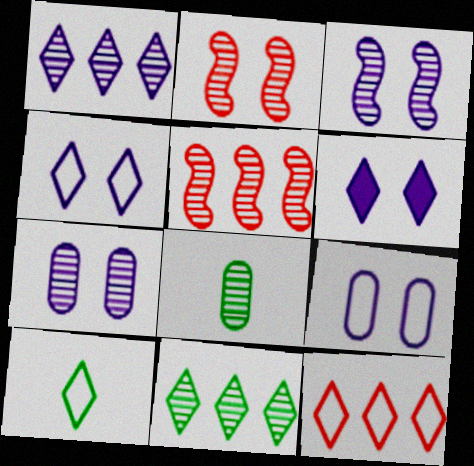[[1, 2, 8], 
[3, 6, 9], 
[4, 10, 12]]